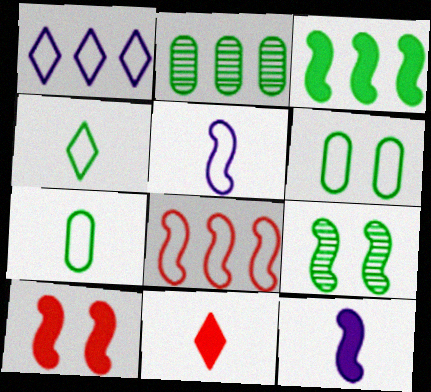[[3, 10, 12], 
[8, 9, 12]]